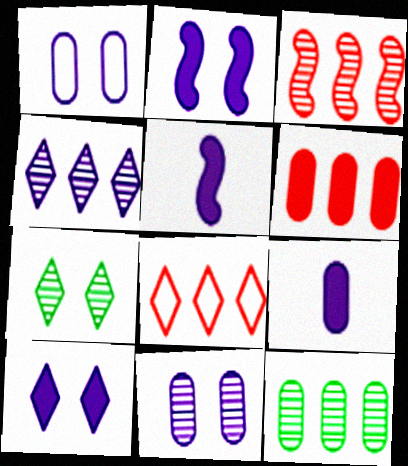[[1, 4, 5], 
[3, 4, 12], 
[3, 6, 8]]